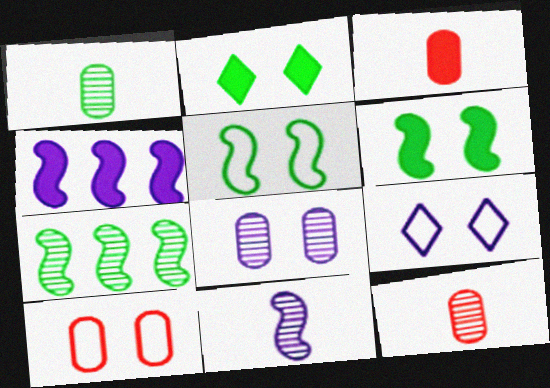[[2, 3, 4], 
[3, 7, 9], 
[5, 9, 10]]